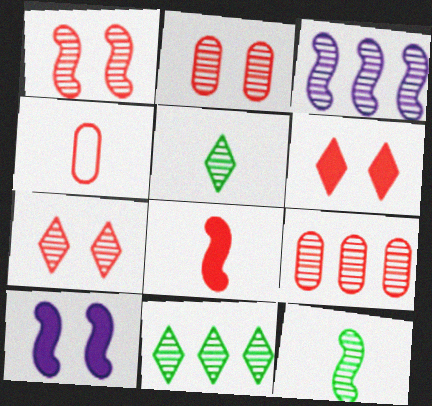[[1, 2, 7], 
[1, 3, 12], 
[2, 3, 5], 
[3, 9, 11], 
[4, 10, 11]]